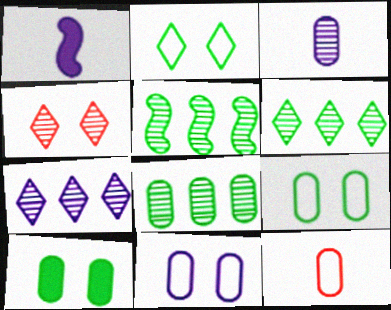[[1, 7, 11], 
[3, 4, 5], 
[5, 6, 8]]